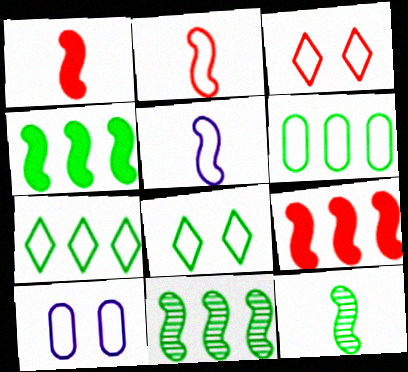[[1, 5, 12], 
[2, 7, 10], 
[3, 5, 6]]